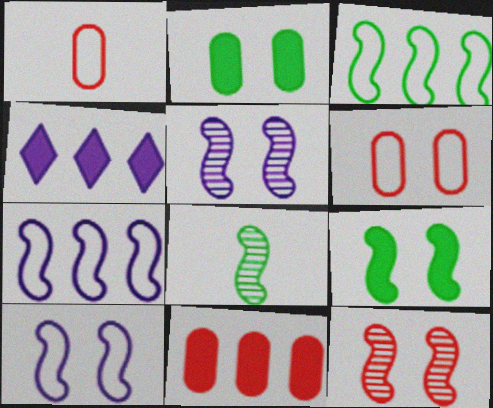[[3, 8, 9], 
[4, 6, 8], 
[9, 10, 12]]